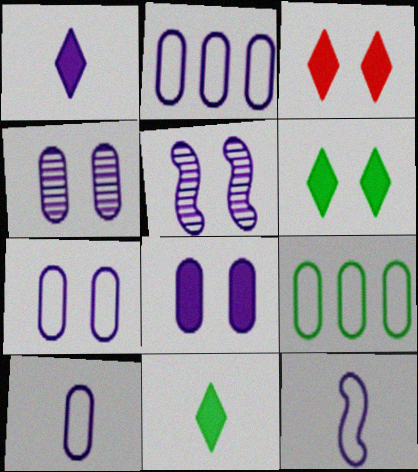[[1, 2, 5], 
[2, 7, 10], 
[4, 7, 8]]